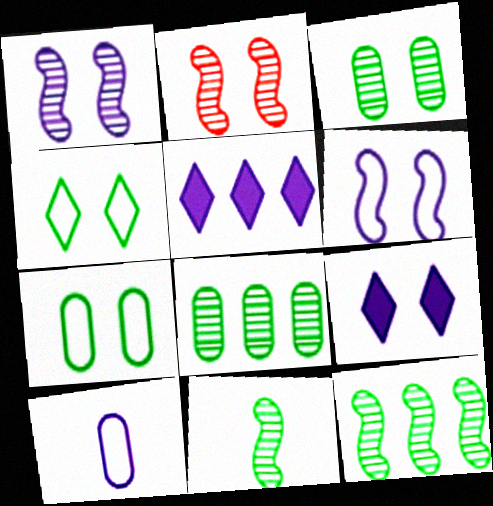[[1, 5, 10], 
[2, 7, 9]]